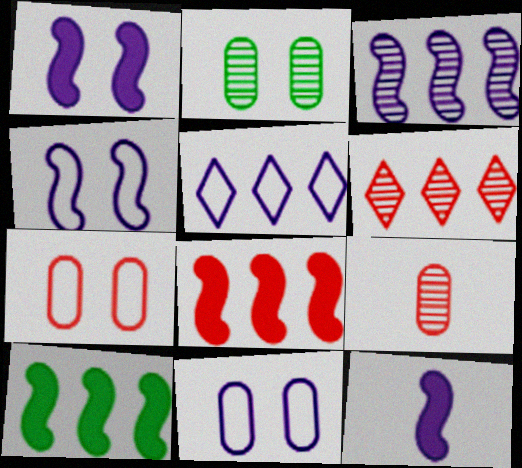[[3, 4, 12]]